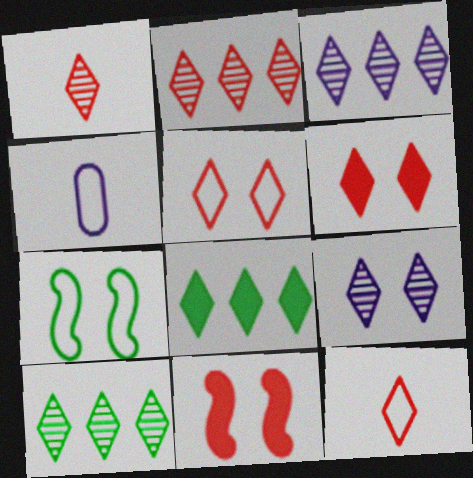[[1, 9, 10], 
[2, 3, 10], 
[2, 6, 12], 
[4, 10, 11], 
[8, 9, 12]]